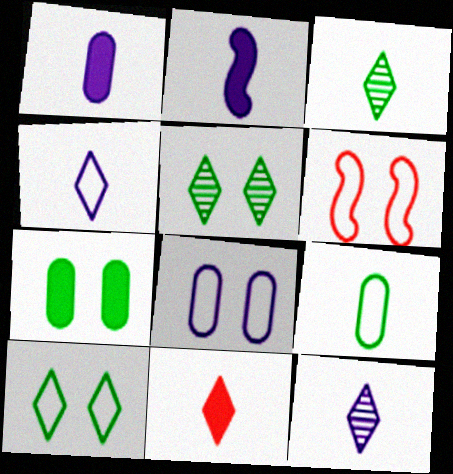[[3, 4, 11], 
[6, 8, 10]]